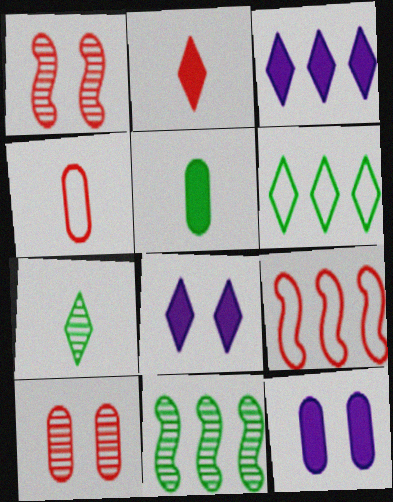[[2, 9, 10], 
[4, 8, 11], 
[7, 9, 12]]